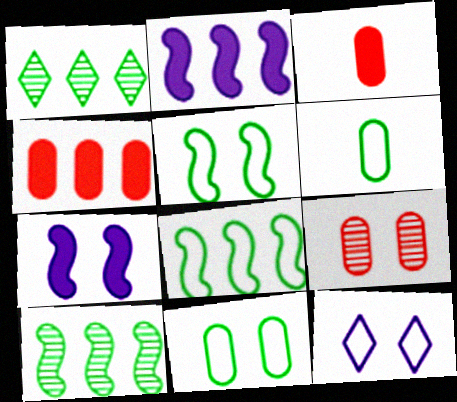[[3, 10, 12]]